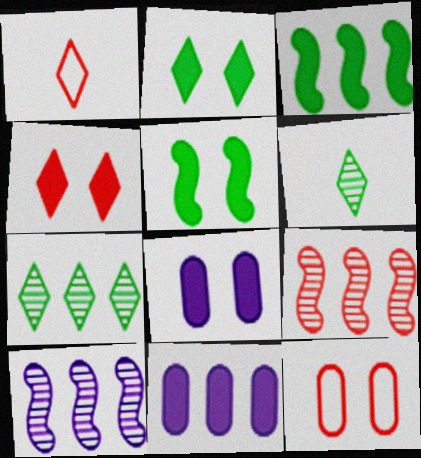[[4, 5, 8]]